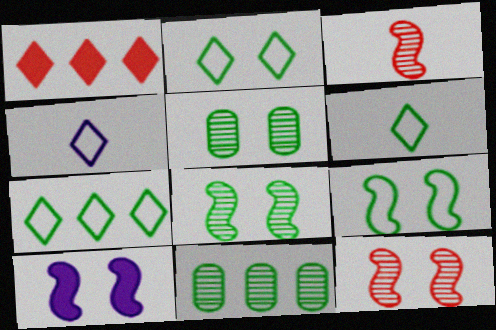[[2, 6, 7], 
[9, 10, 12]]